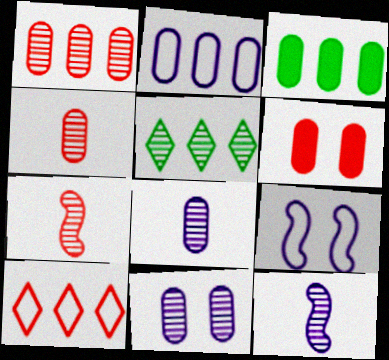[[1, 2, 3], 
[5, 7, 11], 
[6, 7, 10]]